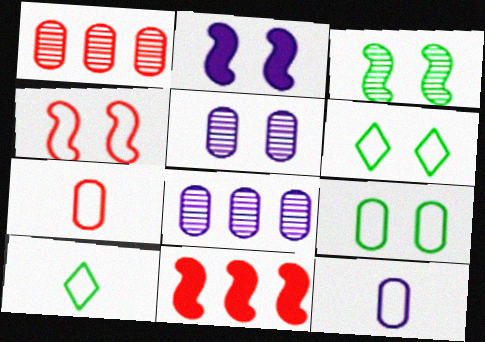[[1, 2, 10], 
[2, 3, 4], 
[5, 10, 11]]